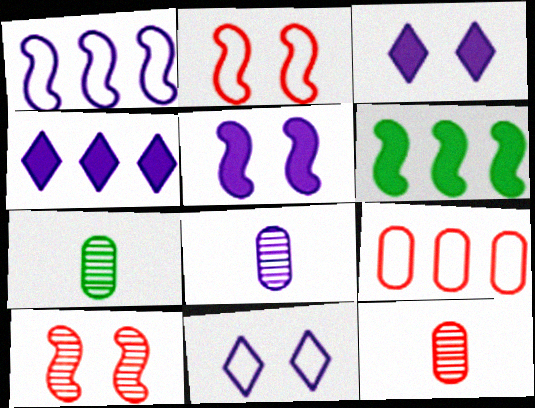[[1, 3, 8], 
[2, 4, 7], 
[6, 11, 12], 
[7, 8, 12]]